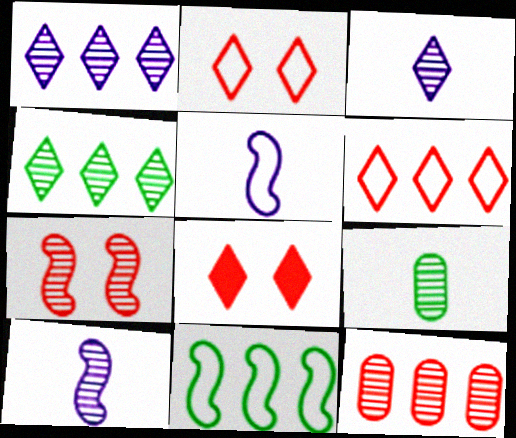[[1, 7, 9]]